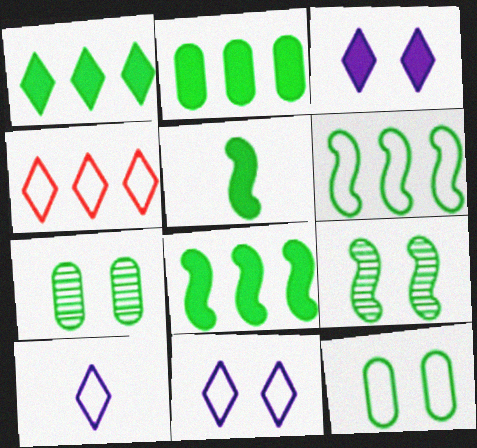[[1, 2, 8], 
[5, 6, 9]]